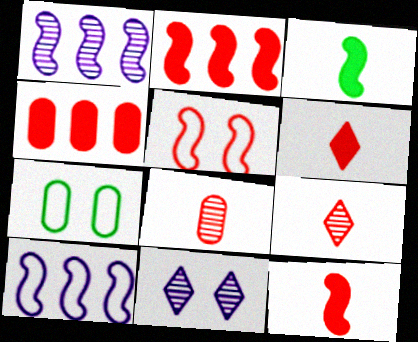[[1, 3, 5], 
[1, 6, 7], 
[4, 5, 9]]